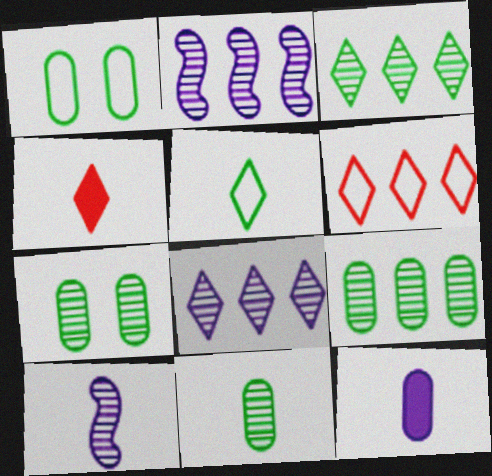[[1, 2, 4], 
[7, 9, 11]]